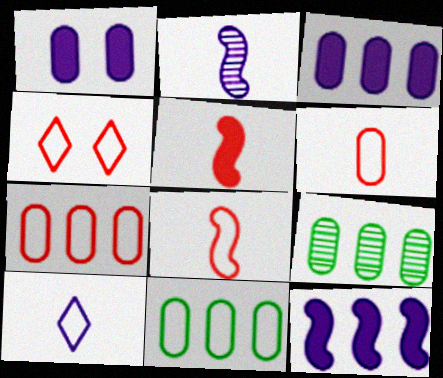[[1, 6, 9], 
[3, 7, 9], 
[4, 7, 8]]